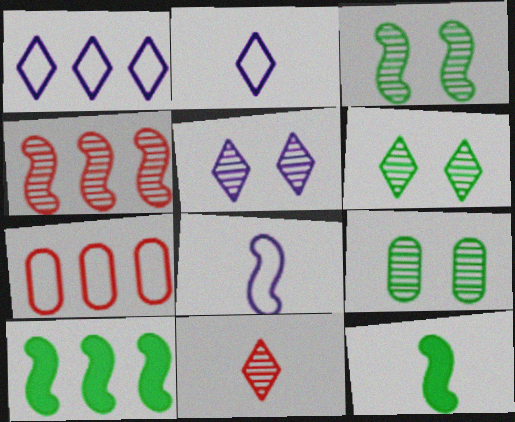[[3, 6, 9], 
[5, 7, 12]]